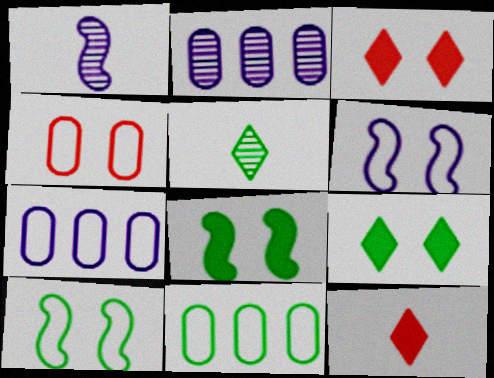[[1, 3, 11], 
[2, 10, 12], 
[5, 8, 11]]